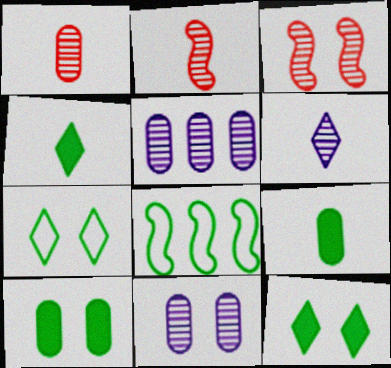[]